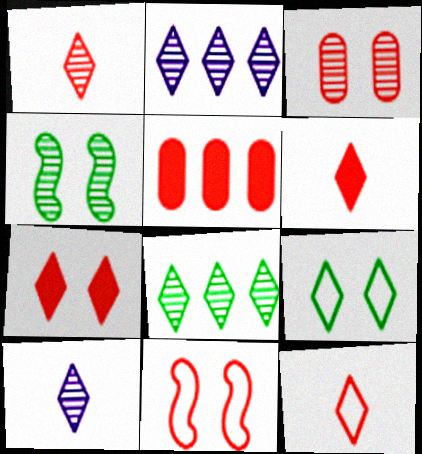[[1, 5, 11], 
[1, 6, 12], 
[2, 6, 9], 
[3, 7, 11]]